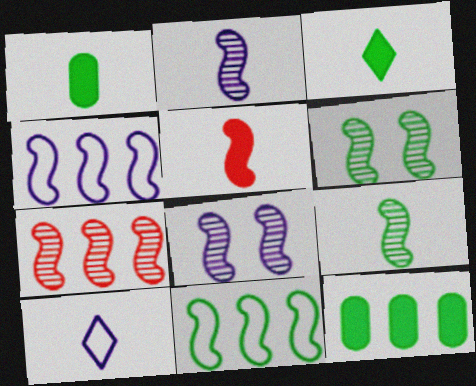[[2, 6, 7], 
[4, 5, 6], 
[5, 8, 11], 
[7, 8, 9]]